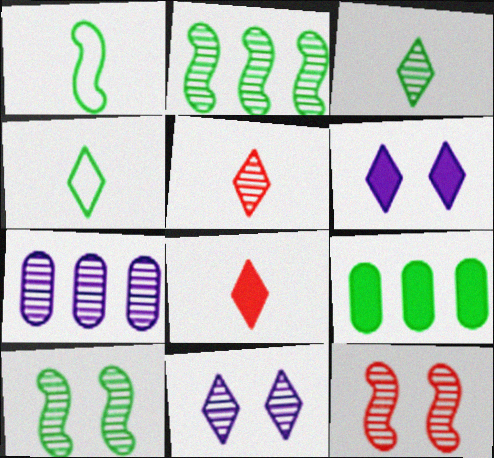[[3, 7, 12], 
[4, 9, 10], 
[5, 7, 10]]